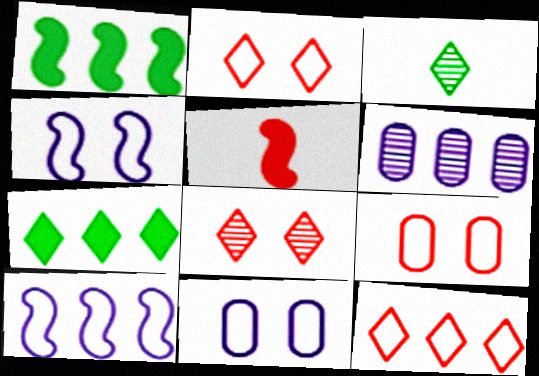[[1, 6, 12]]